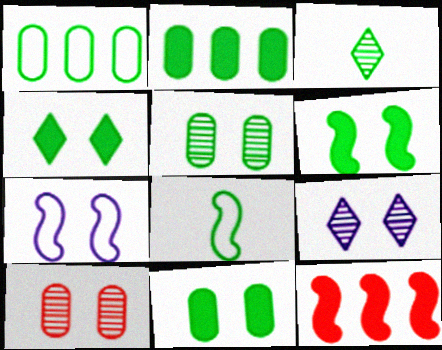[[1, 3, 6], 
[4, 6, 11], 
[4, 7, 10]]